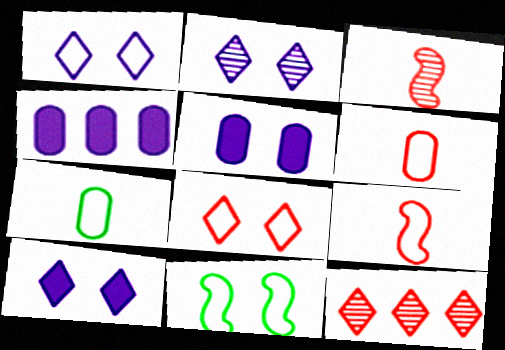[[1, 2, 10]]